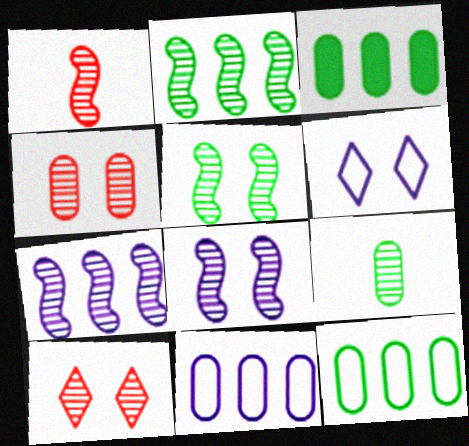[[1, 2, 8], 
[1, 3, 6], 
[1, 5, 7], 
[7, 9, 10]]